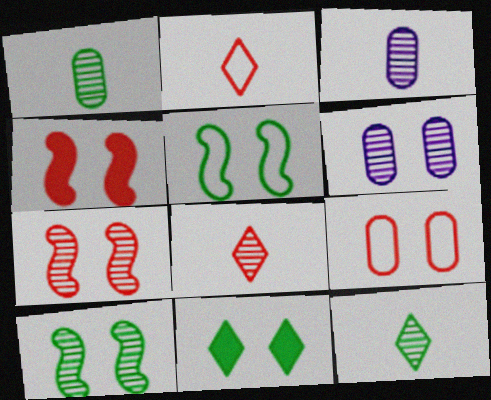[]